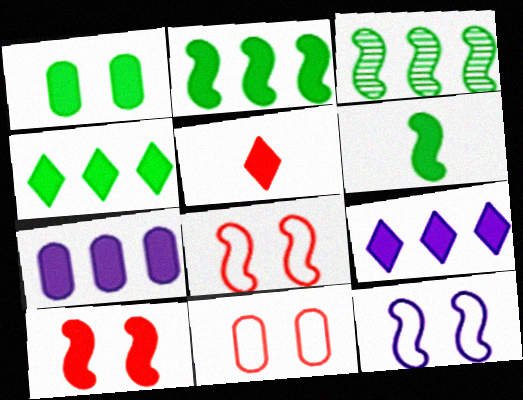[[1, 4, 6]]